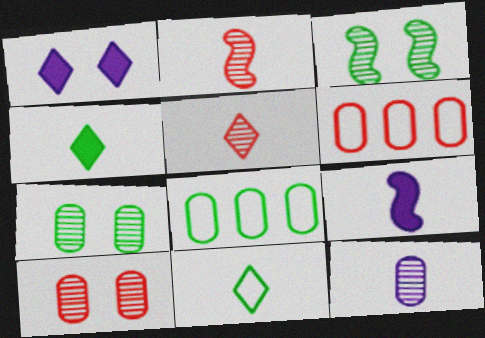[[1, 2, 8], 
[3, 4, 8]]